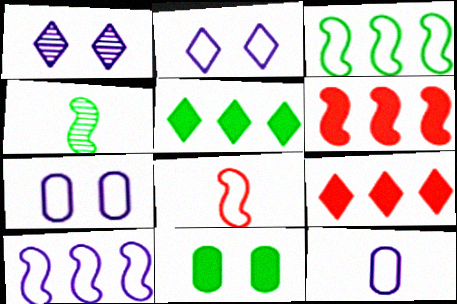[[2, 10, 12], 
[4, 7, 9]]